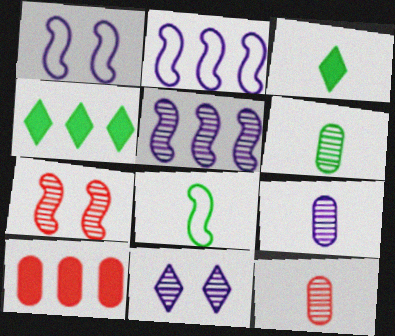[[1, 4, 12], 
[3, 6, 8], 
[5, 9, 11], 
[6, 9, 12], 
[8, 10, 11]]